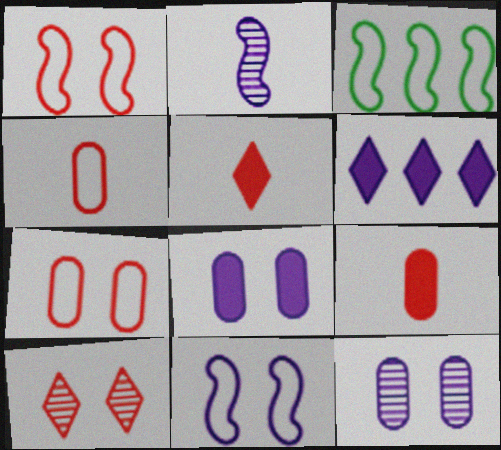[[3, 5, 12]]